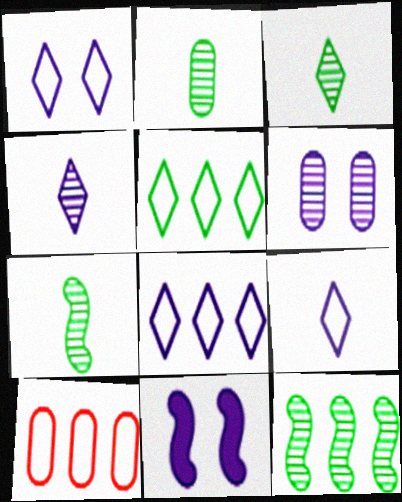[[1, 6, 11], 
[1, 8, 9], 
[2, 3, 7], 
[3, 10, 11]]